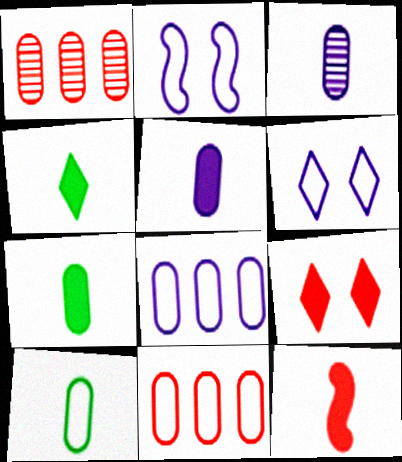[[1, 2, 4], 
[4, 5, 12]]